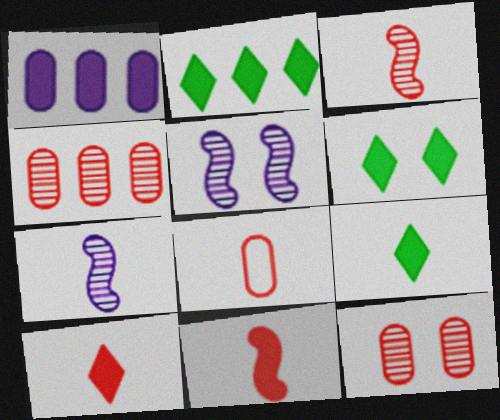[[1, 6, 11], 
[2, 5, 8], 
[2, 6, 9], 
[3, 8, 10], 
[7, 8, 9]]